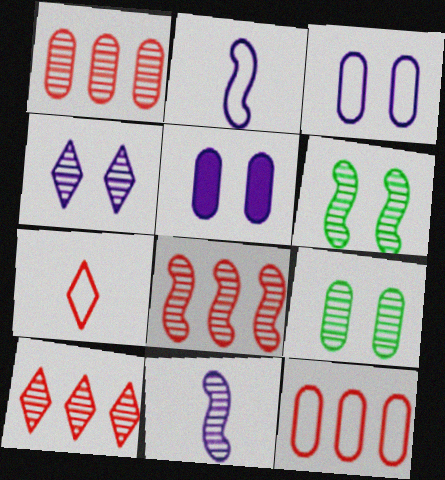[[1, 8, 10], 
[6, 8, 11], 
[9, 10, 11]]